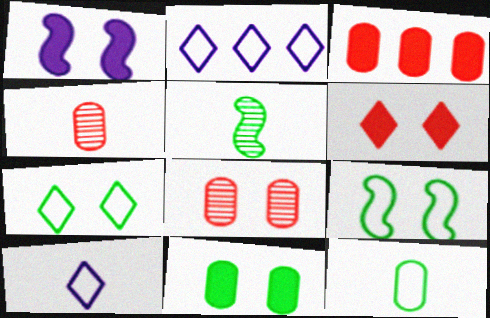[[1, 6, 11], 
[1, 7, 8]]